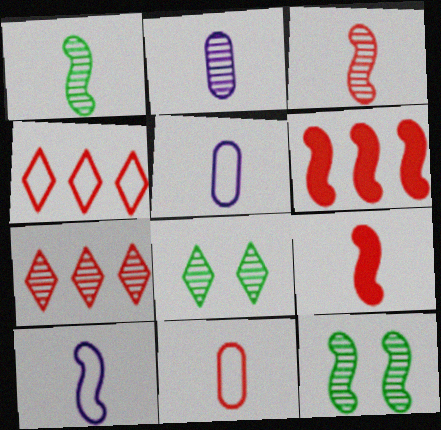[[1, 9, 10], 
[2, 7, 12], 
[5, 6, 8], 
[6, 10, 12]]